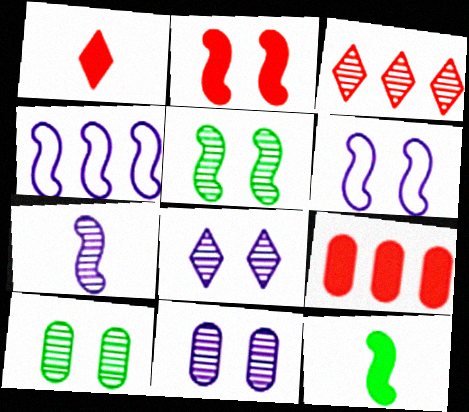[[1, 2, 9], 
[1, 4, 10], 
[2, 5, 6], 
[3, 7, 10]]